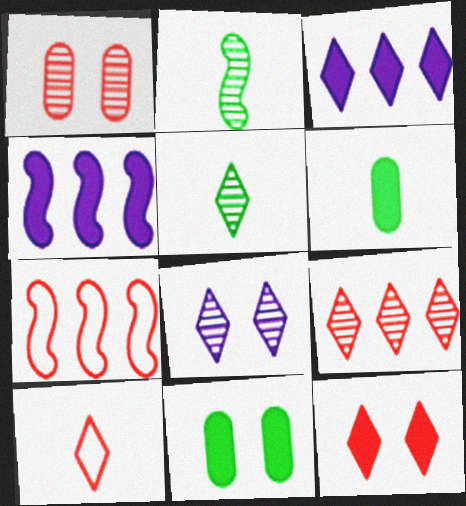[[4, 6, 12], 
[5, 8, 9], 
[6, 7, 8], 
[9, 10, 12]]